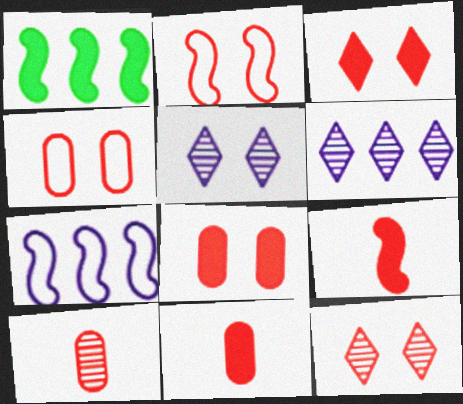[[2, 8, 12]]